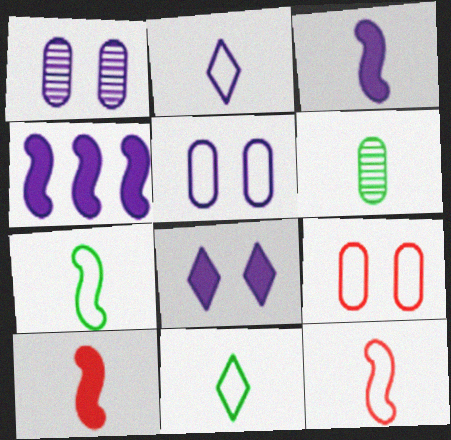[[1, 2, 4], 
[2, 6, 10]]